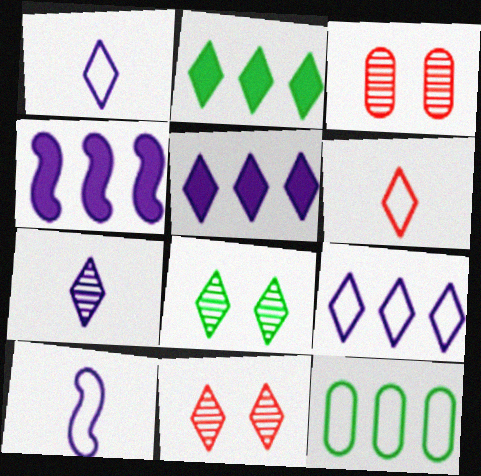[[1, 2, 11], 
[2, 3, 10], 
[5, 6, 8]]